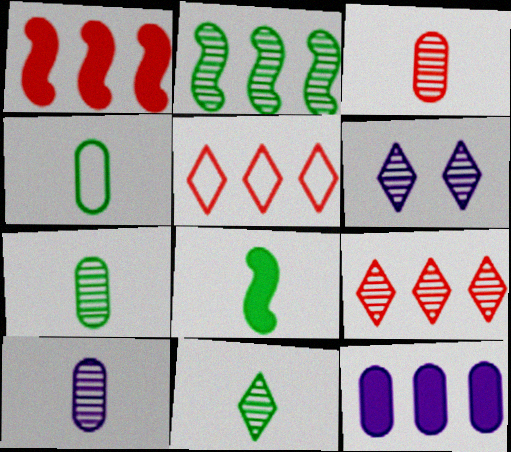[[1, 4, 6], 
[2, 3, 6], 
[2, 5, 12], 
[3, 7, 10], 
[4, 8, 11], 
[6, 9, 11]]